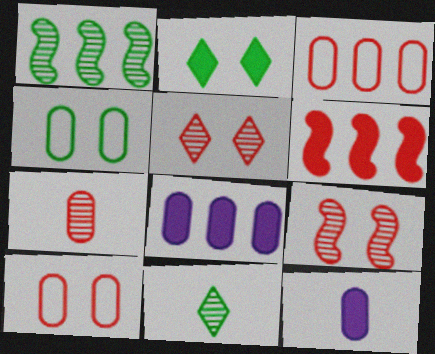[[2, 6, 12], 
[4, 7, 8]]